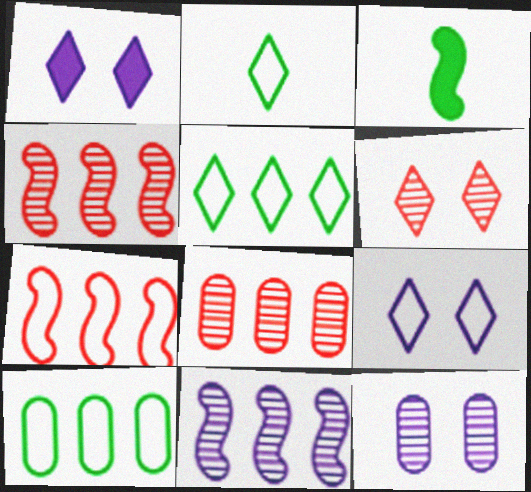[[3, 8, 9]]